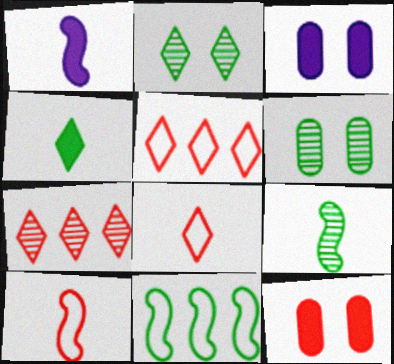[[1, 5, 6], 
[1, 9, 10], 
[3, 5, 9], 
[4, 6, 11], 
[7, 10, 12]]